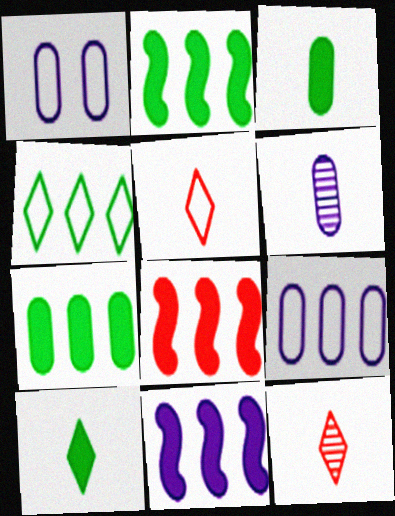[[1, 2, 12], 
[2, 8, 11]]